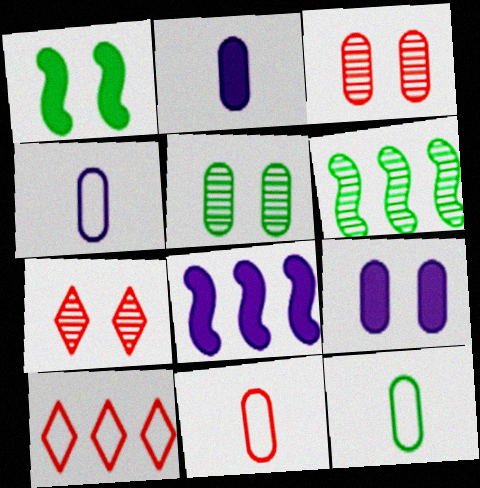[[4, 11, 12], 
[7, 8, 12]]